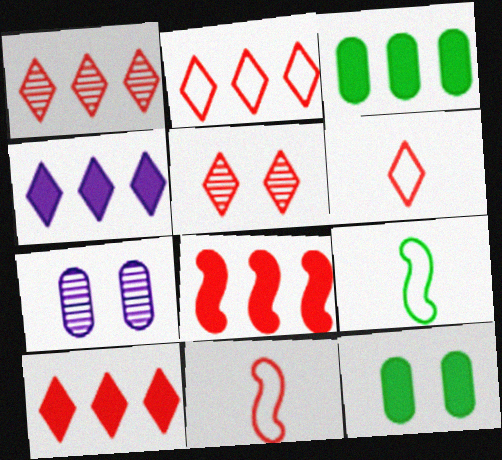[[1, 2, 10], 
[3, 4, 8], 
[5, 6, 10], 
[7, 9, 10]]